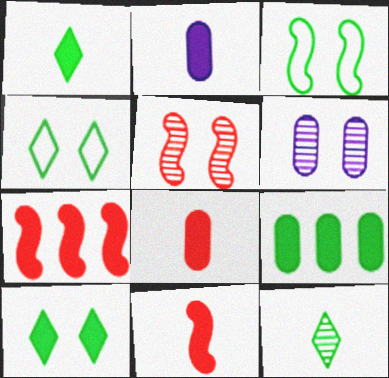[[1, 2, 11], 
[2, 7, 10], 
[3, 9, 12]]